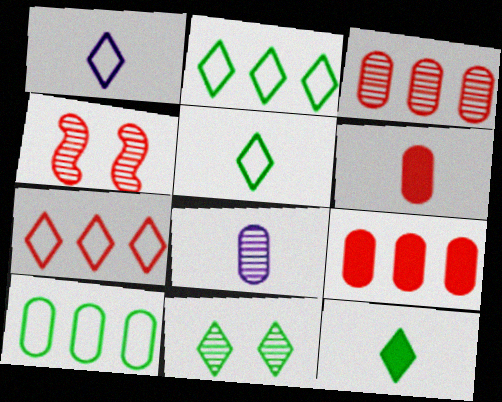[[2, 11, 12], 
[4, 6, 7]]